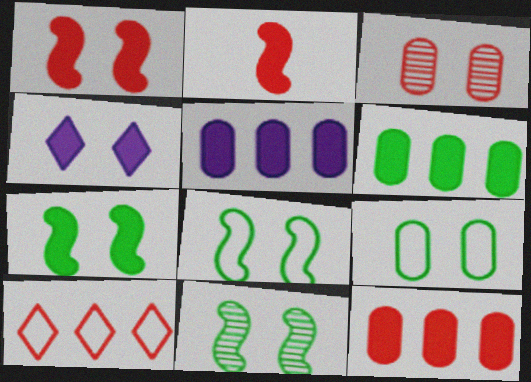[[2, 3, 10], 
[2, 4, 6], 
[3, 4, 8], 
[5, 6, 12], 
[7, 8, 11]]